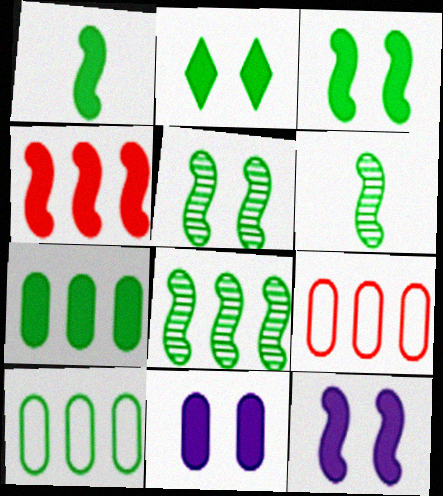[[1, 2, 7], 
[1, 4, 12], 
[2, 6, 10], 
[5, 6, 8]]